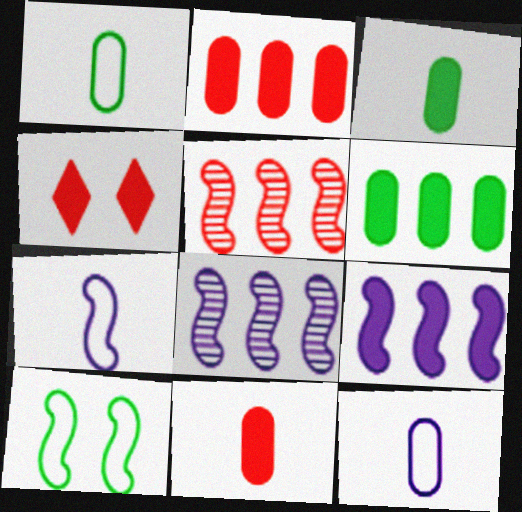[[1, 4, 8], 
[3, 4, 9]]